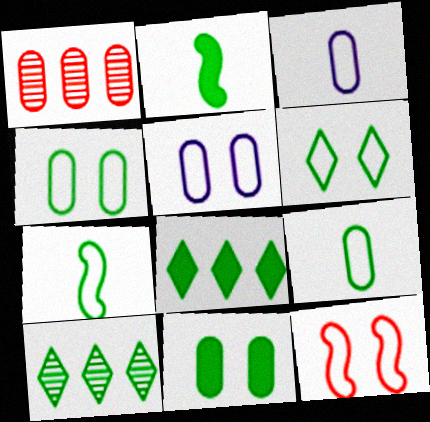[[1, 3, 11], 
[2, 4, 10], 
[2, 8, 11], 
[5, 6, 12], 
[7, 10, 11]]